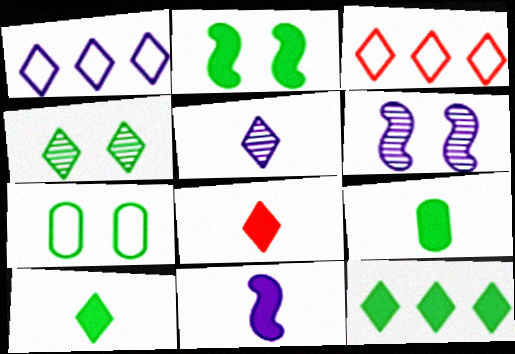[[1, 4, 8], 
[2, 4, 7], 
[2, 9, 12], 
[3, 6, 9], 
[8, 9, 11]]